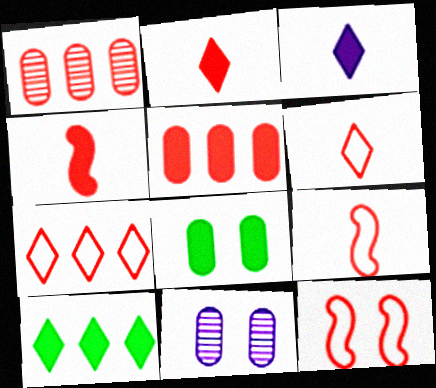[[1, 2, 12], 
[9, 10, 11]]